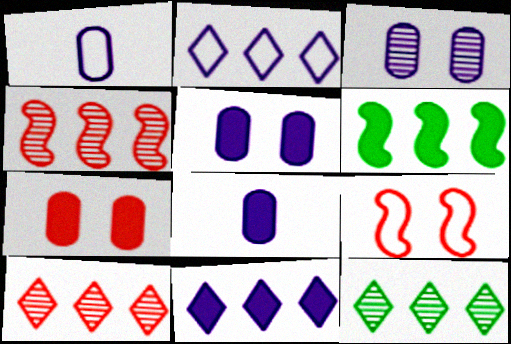[[8, 9, 12]]